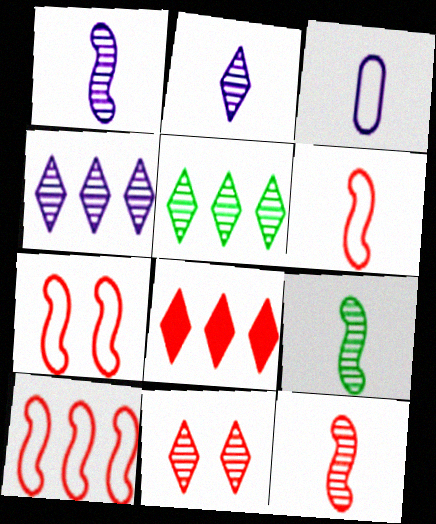[[1, 9, 12], 
[2, 5, 11], 
[6, 7, 10]]